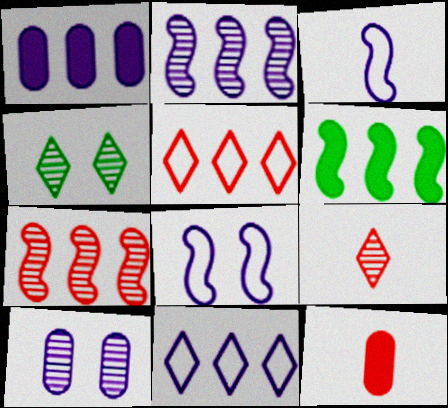[[1, 2, 11]]